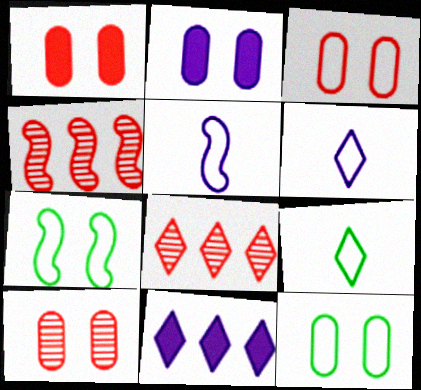[[1, 3, 10], 
[2, 4, 9], 
[2, 10, 12]]